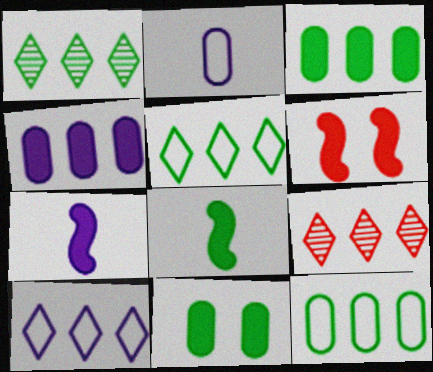[[1, 2, 6]]